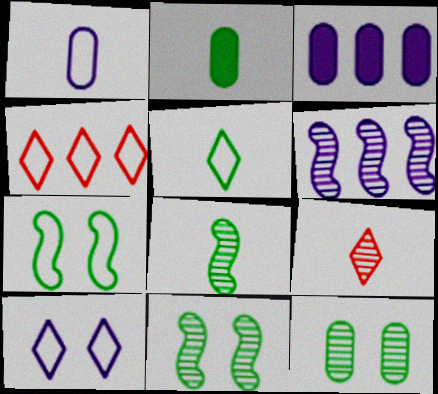[[1, 4, 7], 
[2, 5, 8], 
[3, 7, 9], 
[4, 5, 10], 
[6, 9, 12]]